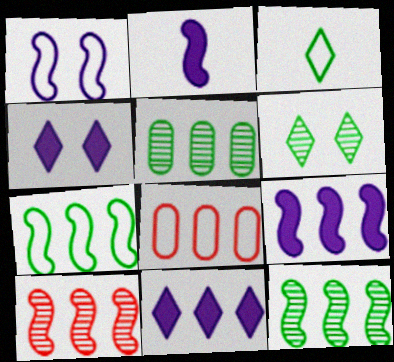[[1, 3, 8], 
[2, 6, 8], 
[7, 9, 10], 
[8, 11, 12]]